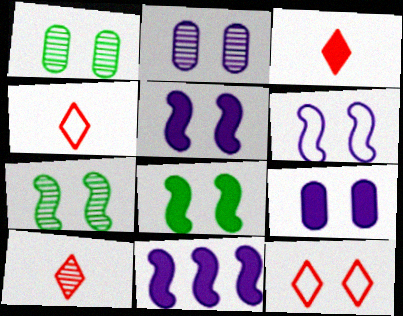[[1, 4, 11], 
[1, 5, 12], 
[2, 8, 12], 
[3, 4, 10], 
[7, 9, 12]]